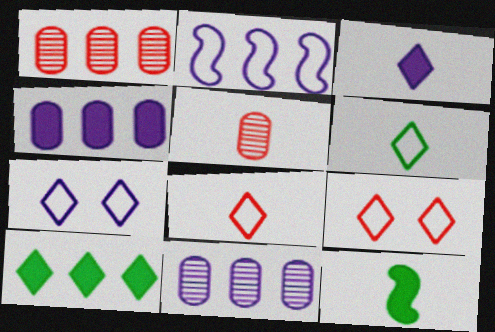[[1, 2, 10], 
[1, 7, 12], 
[9, 11, 12]]